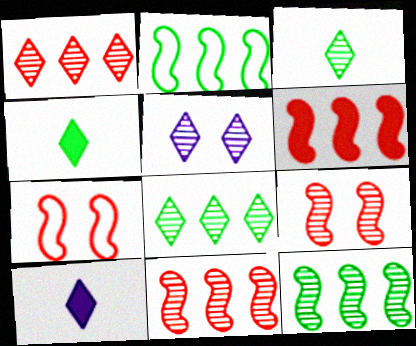[[1, 3, 5]]